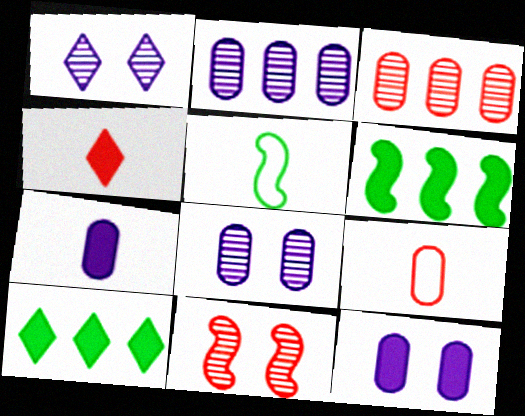[[1, 6, 9], 
[4, 6, 12]]